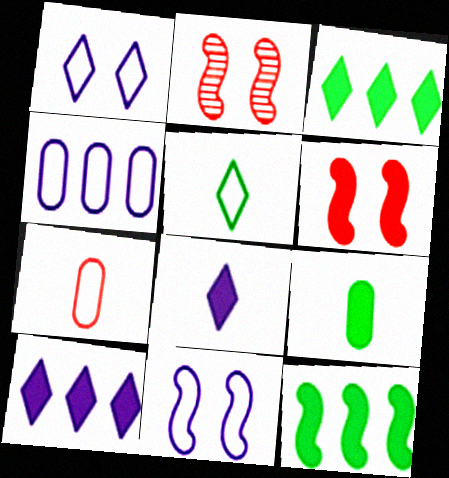[[6, 9, 10]]